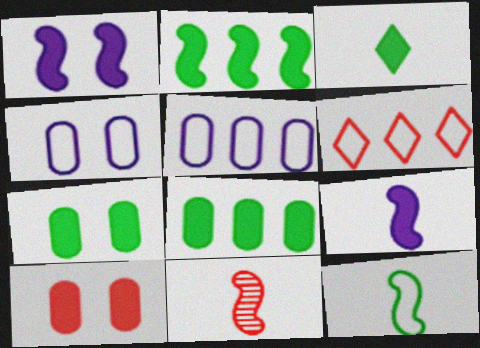[[2, 3, 7], 
[4, 6, 12], 
[6, 10, 11], 
[9, 11, 12]]